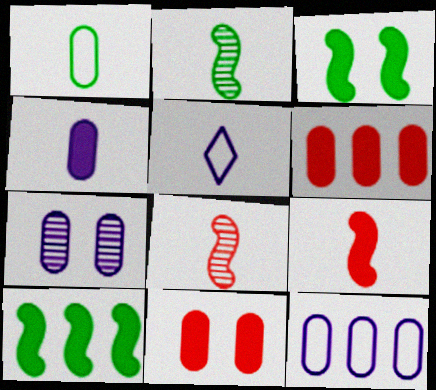[[1, 6, 7], 
[4, 7, 12]]